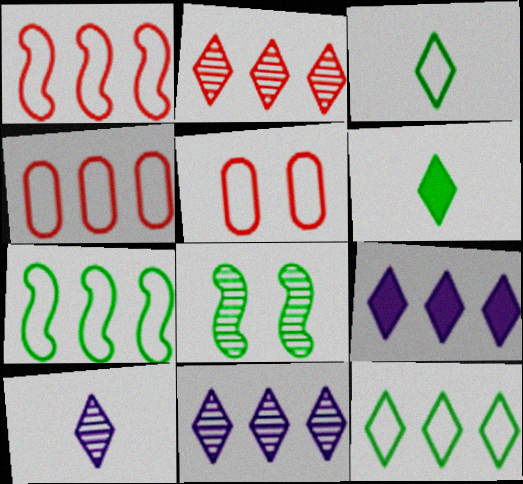[[2, 9, 12]]